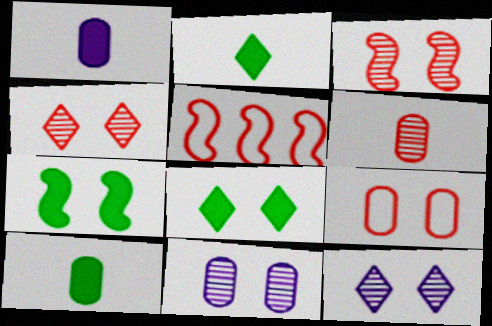[[2, 5, 11], 
[5, 10, 12], 
[7, 9, 12]]